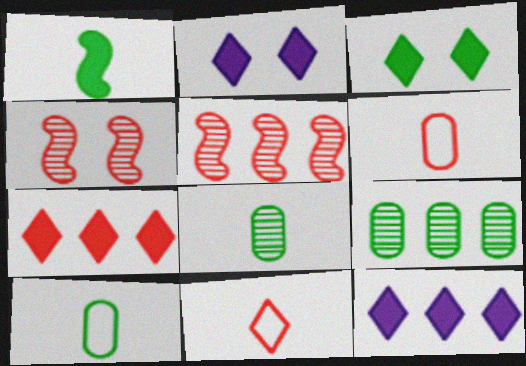[[2, 5, 10], 
[4, 6, 7], 
[4, 10, 12]]